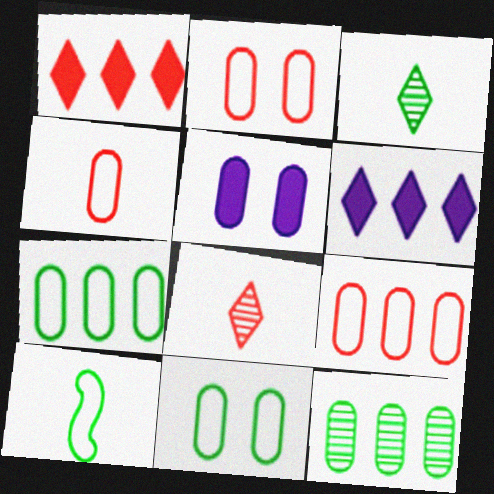[[2, 4, 9], 
[4, 5, 12]]